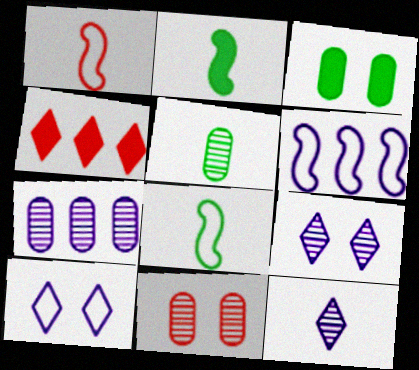[[1, 4, 11], 
[5, 7, 11]]